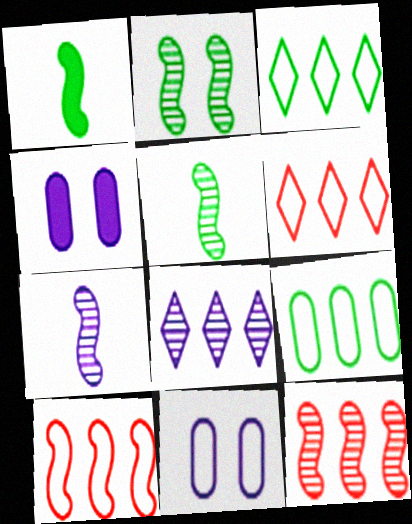[[2, 7, 12], 
[4, 5, 6]]